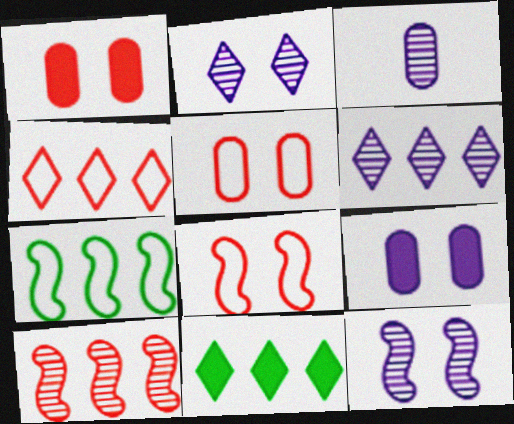[[3, 6, 12], 
[3, 8, 11], 
[4, 6, 11]]